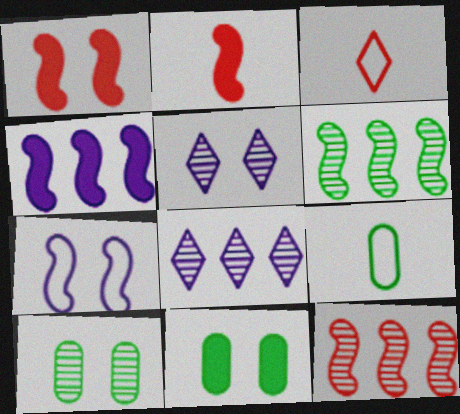[[1, 8, 9], 
[2, 6, 7], 
[3, 4, 10]]